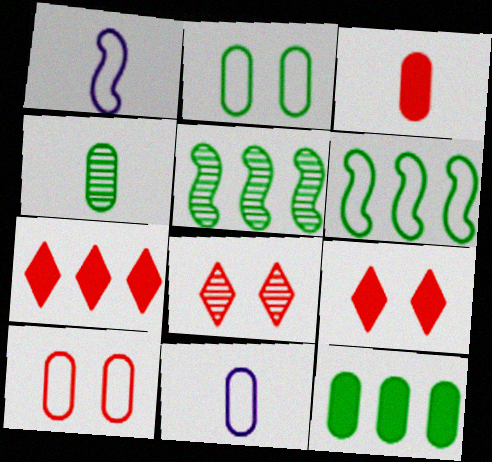[[1, 8, 12], 
[2, 4, 12], 
[3, 4, 11], 
[5, 9, 11]]